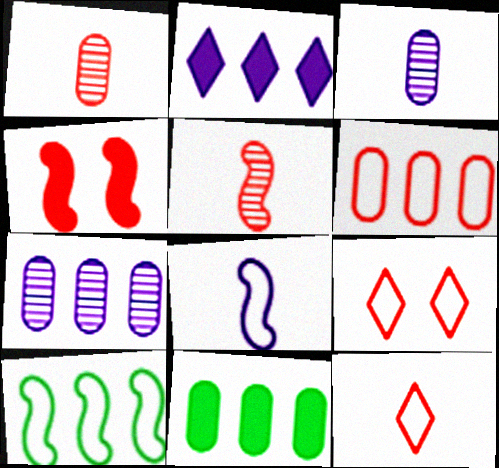[[6, 7, 11]]